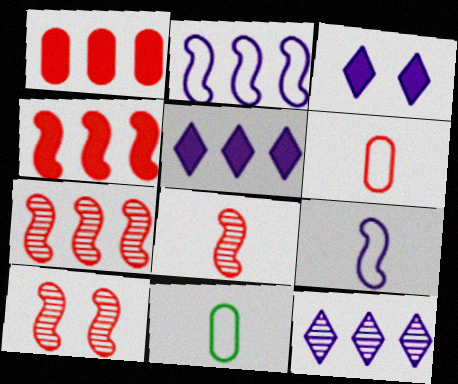[[3, 7, 11], 
[5, 10, 11], 
[7, 8, 10]]